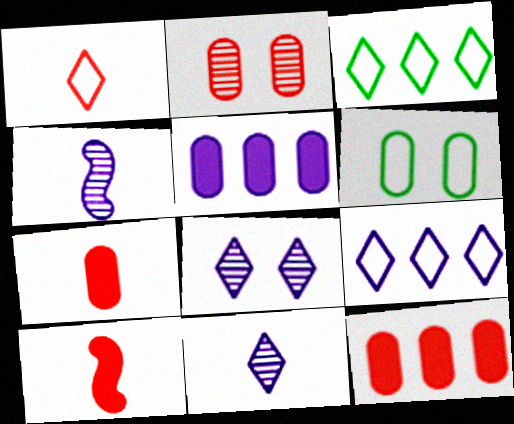[]